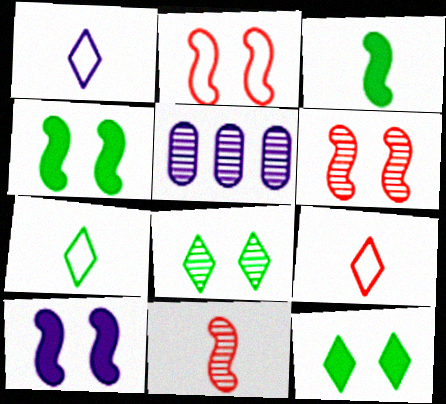[[1, 5, 10], 
[1, 7, 9], 
[4, 5, 9], 
[5, 8, 11]]